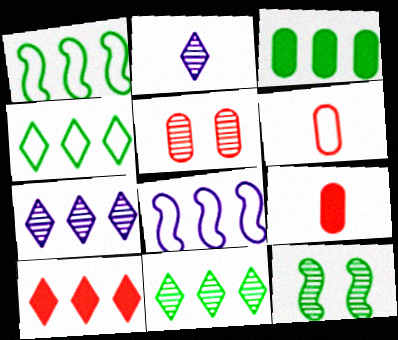[[1, 3, 11], 
[4, 7, 10]]